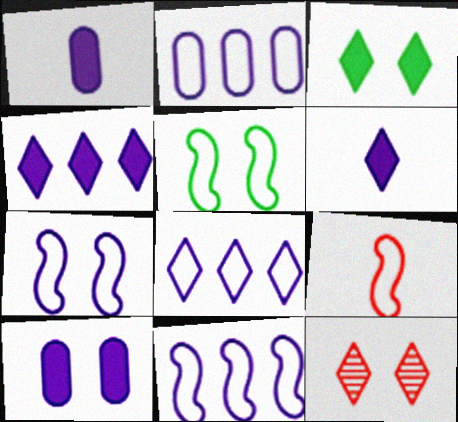[[2, 8, 11], 
[5, 9, 11], 
[5, 10, 12]]